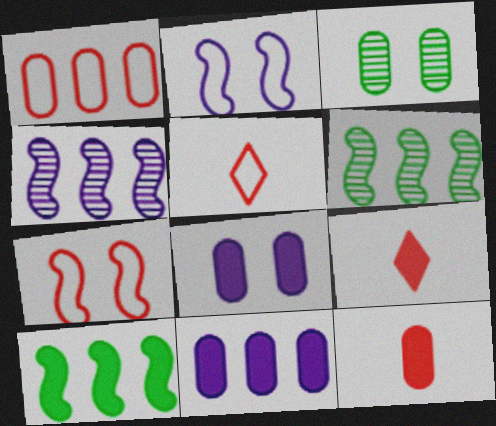[[1, 5, 7], 
[5, 6, 8], 
[8, 9, 10]]